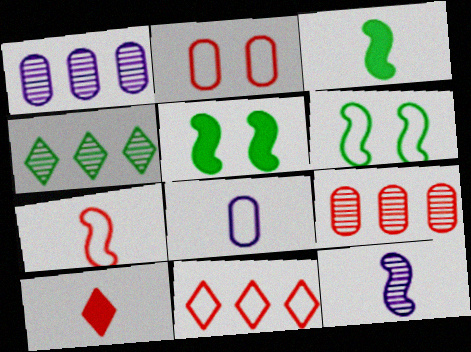[[1, 6, 10], 
[2, 7, 11], 
[3, 7, 12], 
[6, 8, 11]]